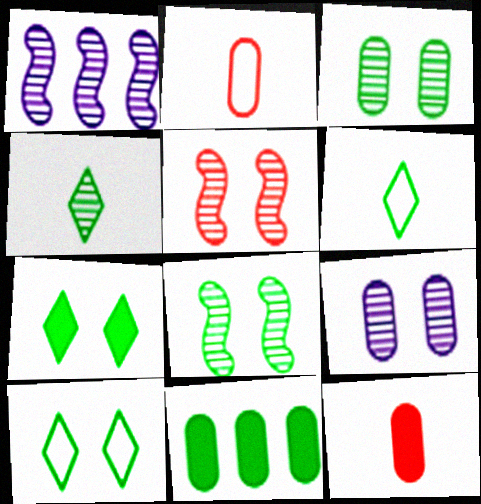[[1, 2, 7], 
[1, 10, 12], 
[2, 9, 11], 
[6, 8, 11]]